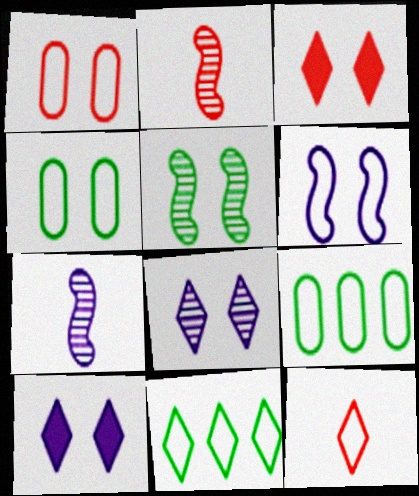[[1, 5, 10], 
[2, 9, 10], 
[3, 7, 9], 
[6, 9, 12]]